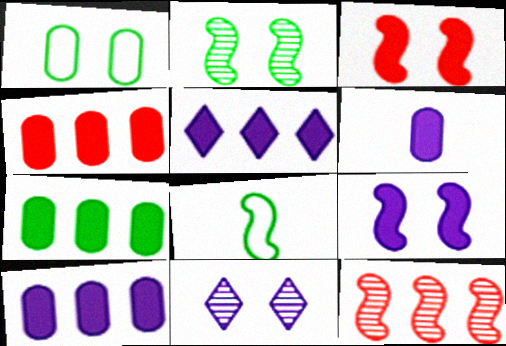[[1, 3, 11], 
[4, 7, 10], 
[4, 8, 11], 
[5, 6, 9], 
[8, 9, 12]]